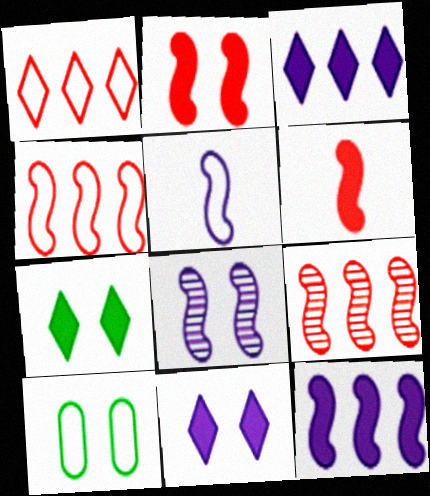[[1, 5, 10], 
[5, 8, 12]]